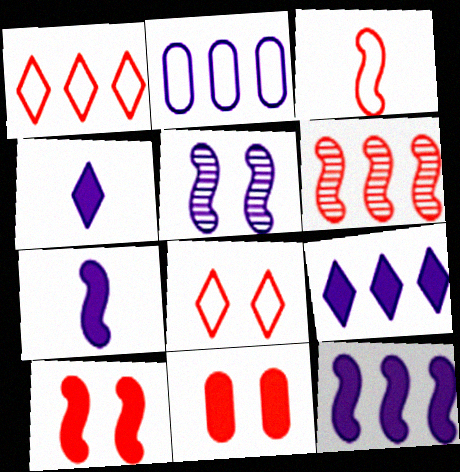[[2, 4, 5], 
[3, 6, 10]]